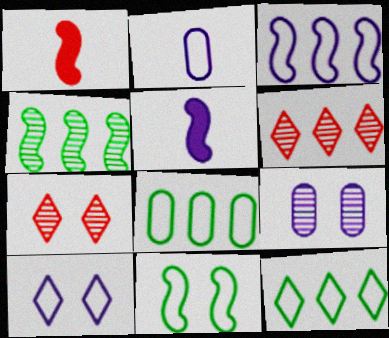[[1, 9, 12], 
[2, 3, 10], 
[5, 7, 8]]